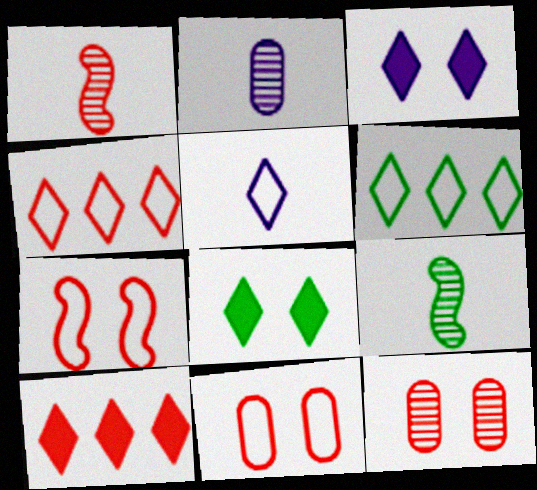[[1, 10, 11]]